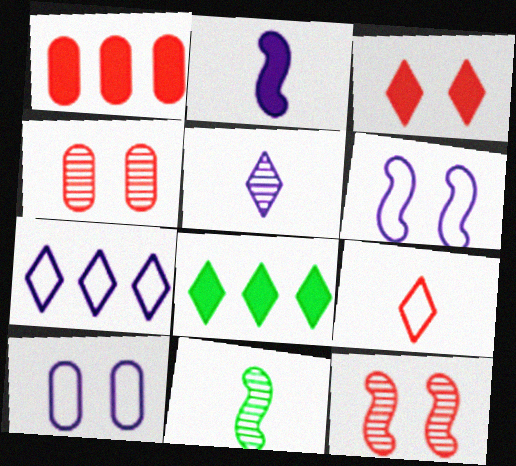[[1, 9, 12]]